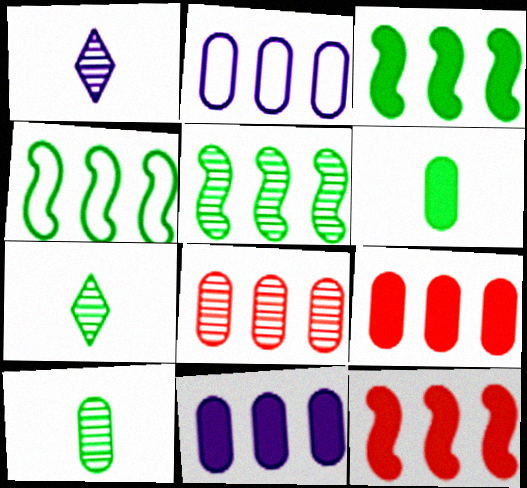[[3, 4, 5]]